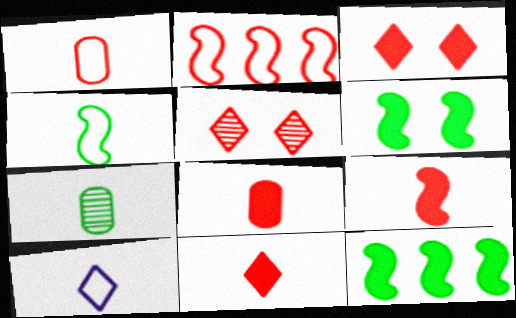[[1, 4, 10], 
[2, 5, 8], 
[7, 9, 10], 
[8, 9, 11]]